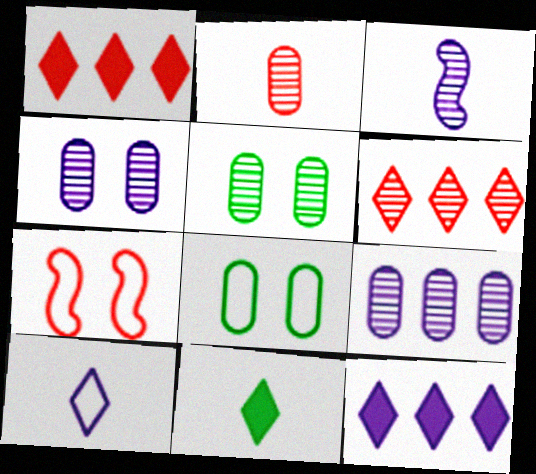[[1, 2, 7], 
[1, 3, 8], 
[2, 5, 9], 
[3, 5, 6], 
[7, 9, 11]]